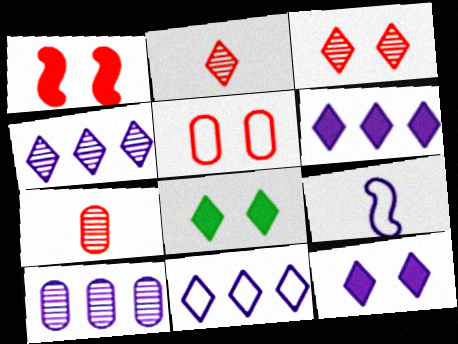[[1, 3, 5], 
[2, 8, 11], 
[4, 6, 11], 
[9, 10, 12]]